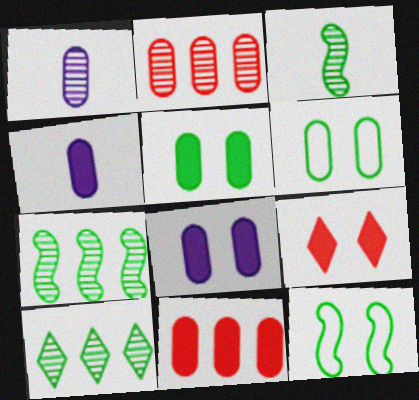[[1, 6, 11], 
[2, 4, 6], 
[4, 5, 11]]